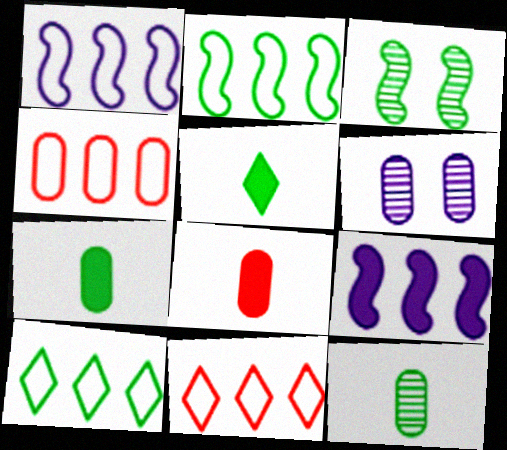[[1, 4, 10], 
[3, 7, 10], 
[4, 6, 7]]